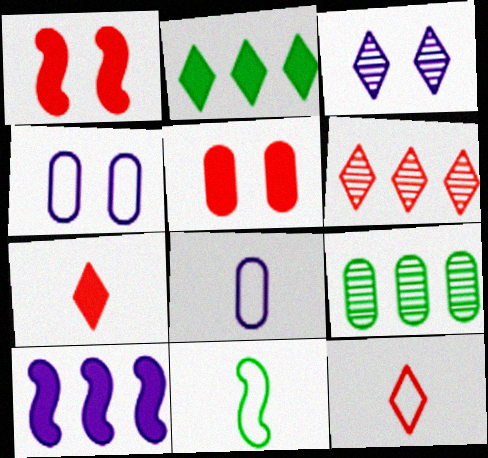[[2, 3, 12], 
[3, 8, 10], 
[5, 8, 9], 
[8, 11, 12]]